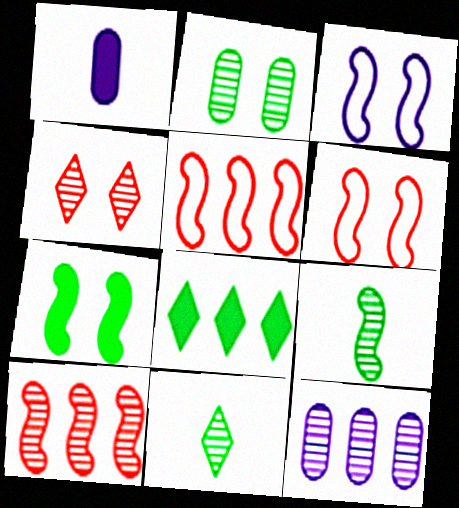[[4, 9, 12], 
[5, 8, 12]]